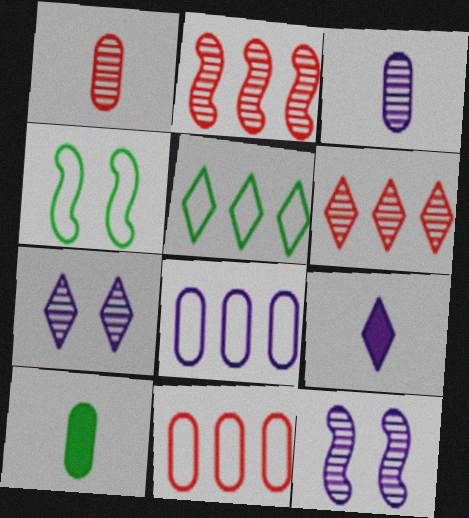[[8, 9, 12]]